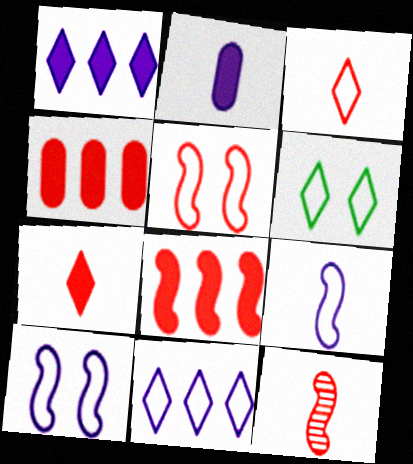[[3, 6, 11], 
[5, 8, 12]]